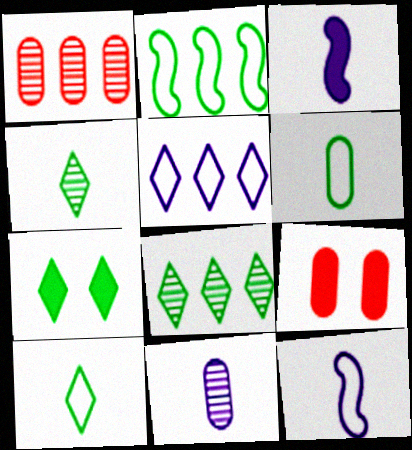[[1, 7, 12], 
[7, 8, 10], 
[8, 9, 12]]